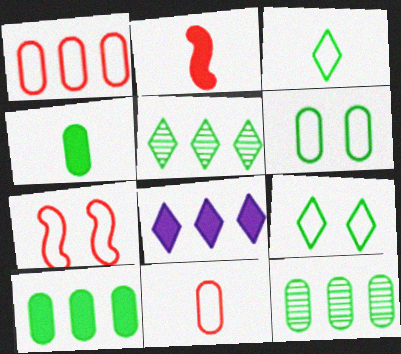[[4, 6, 12]]